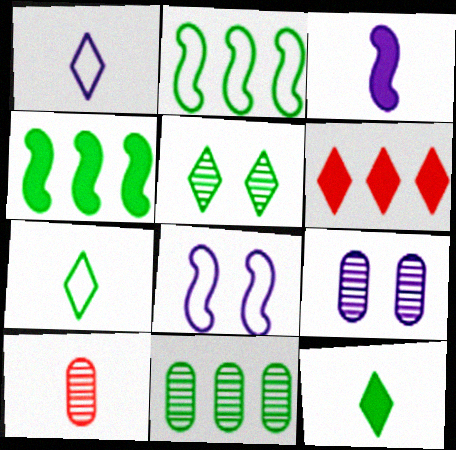[[1, 5, 6], 
[3, 7, 10], 
[9, 10, 11]]